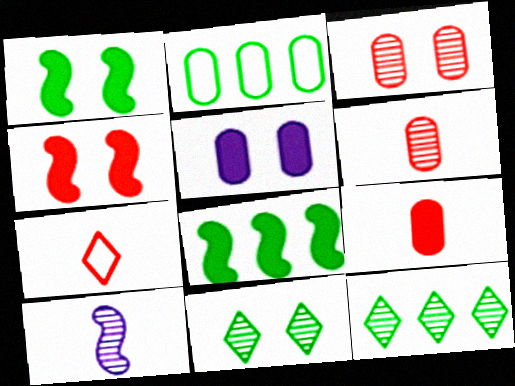[[2, 5, 6], 
[2, 8, 12], 
[3, 10, 12]]